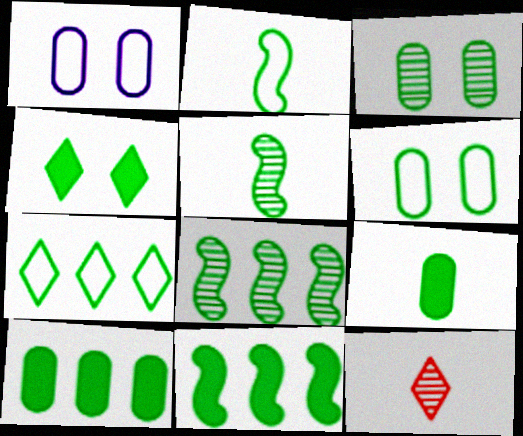[[1, 11, 12], 
[2, 6, 7], 
[4, 9, 11], 
[7, 8, 10]]